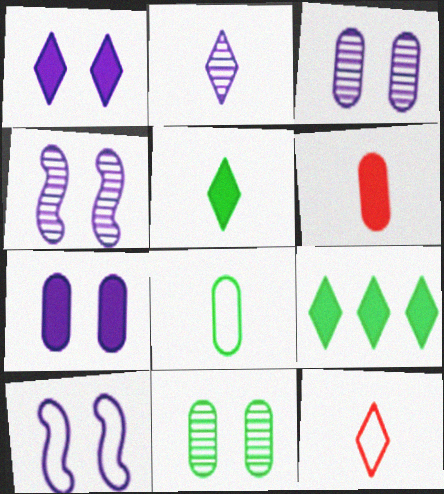[[1, 3, 10], 
[2, 5, 12]]